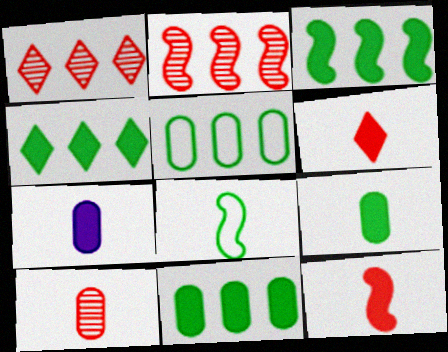[[3, 4, 11]]